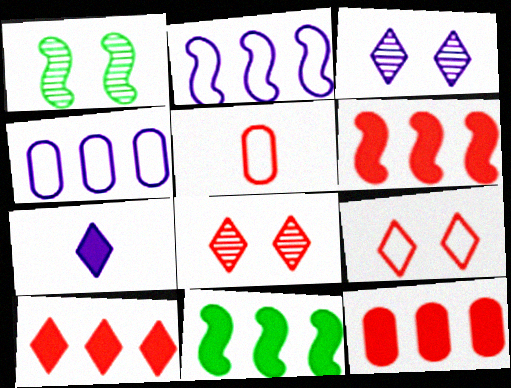[[3, 5, 11], 
[5, 6, 8], 
[6, 10, 12]]